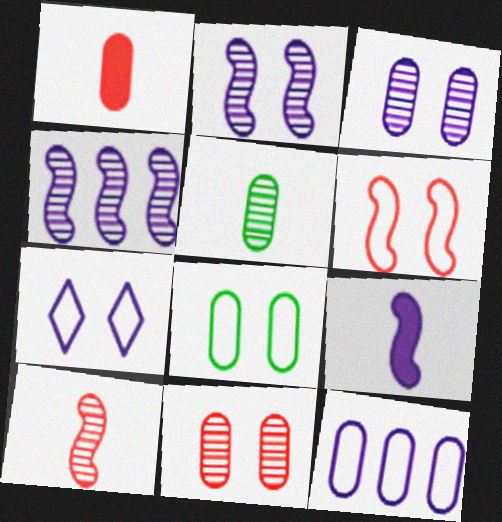[[6, 7, 8]]